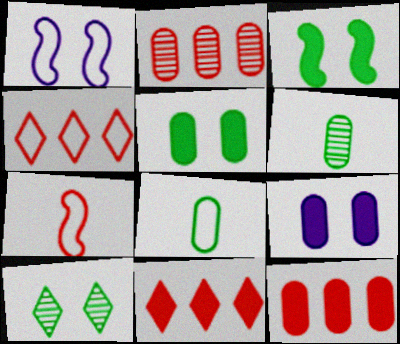[[1, 4, 8], 
[1, 6, 11], 
[2, 8, 9]]